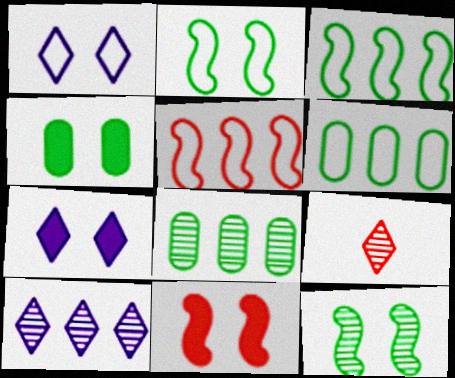[[4, 7, 11]]